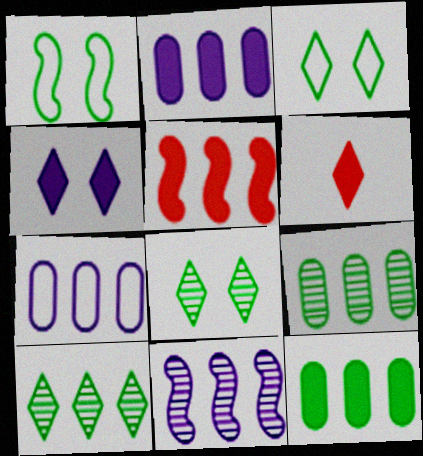[[5, 7, 10]]